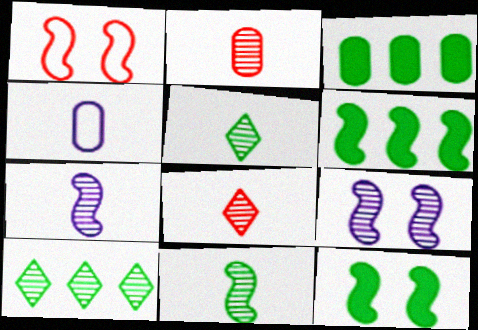[[1, 6, 7], 
[1, 9, 12], 
[2, 5, 7], 
[2, 9, 10]]